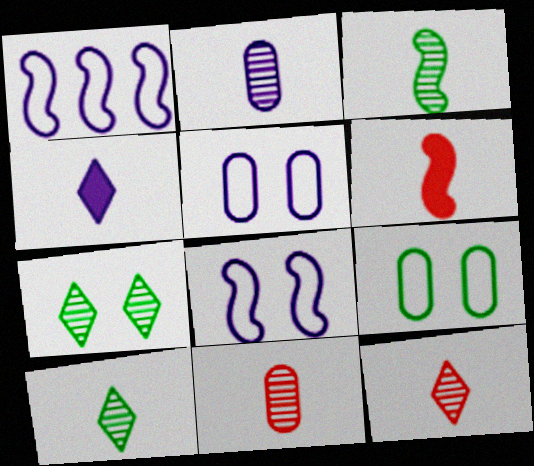[[2, 3, 12]]